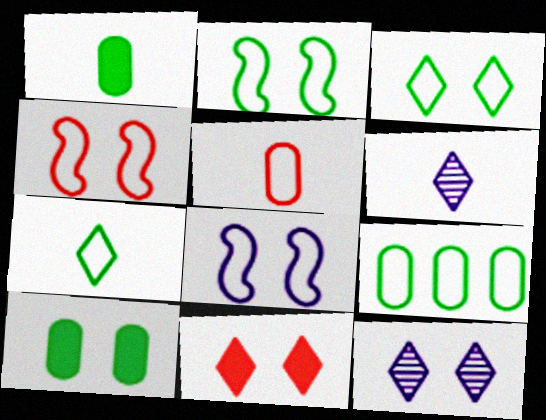[[2, 4, 8], 
[2, 7, 9], 
[3, 11, 12], 
[4, 10, 12]]